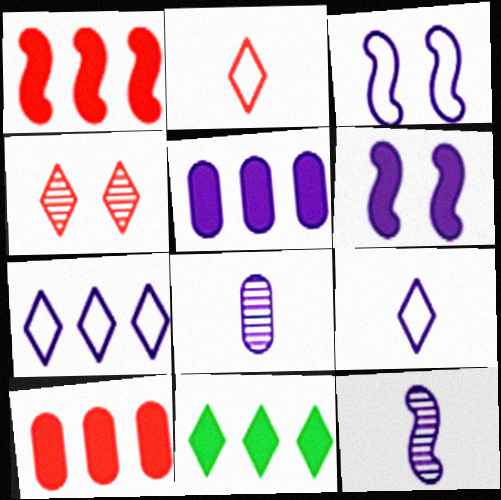[[1, 5, 11], 
[4, 9, 11], 
[6, 7, 8]]